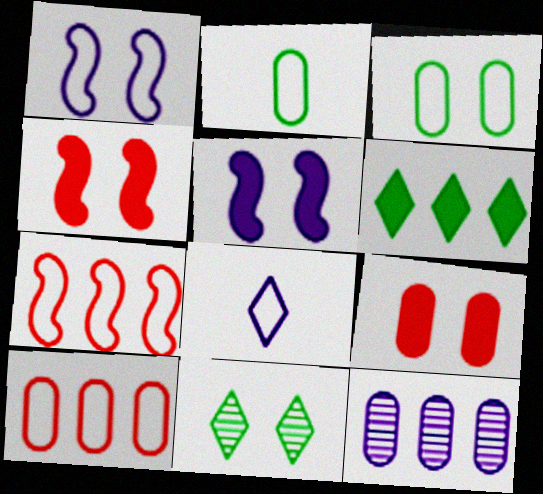[[1, 9, 11], 
[2, 9, 12], 
[3, 7, 8], 
[5, 8, 12], 
[6, 7, 12]]